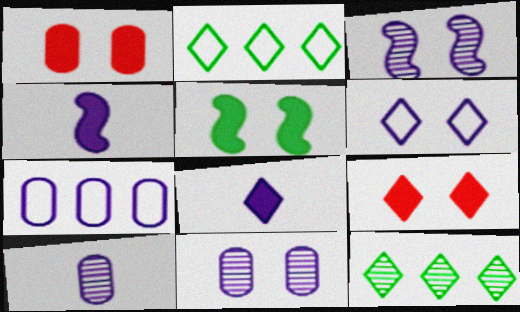[[3, 7, 8]]